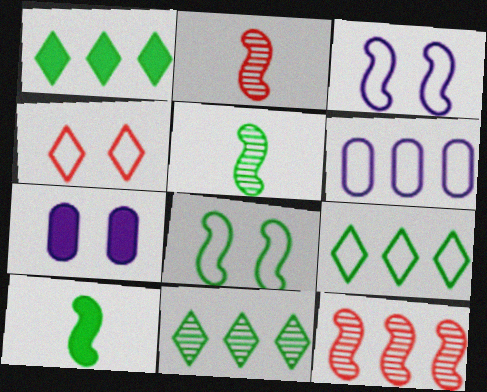[[1, 6, 12], 
[1, 9, 11], 
[2, 7, 9], 
[3, 10, 12]]